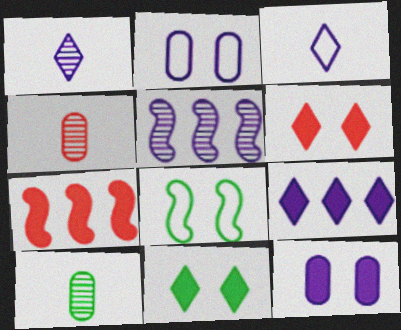[[3, 5, 12], 
[4, 8, 9]]